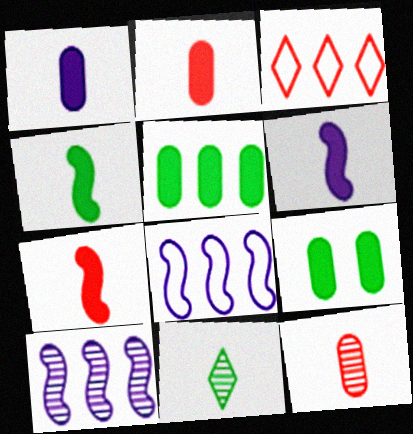[[3, 5, 10], 
[4, 6, 7]]